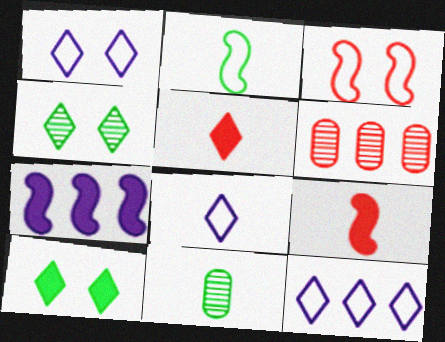[[1, 8, 12], 
[3, 5, 6], 
[4, 5, 12], 
[8, 9, 11]]